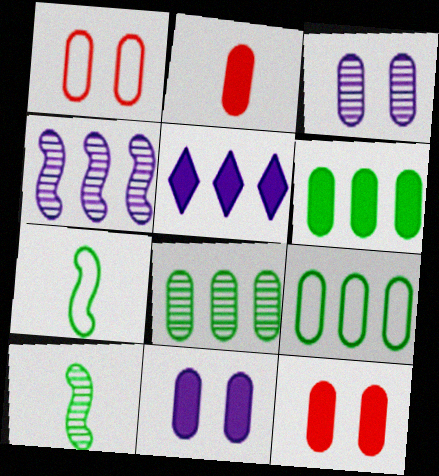[[1, 5, 10], 
[2, 3, 9], 
[2, 6, 11], 
[6, 8, 9]]